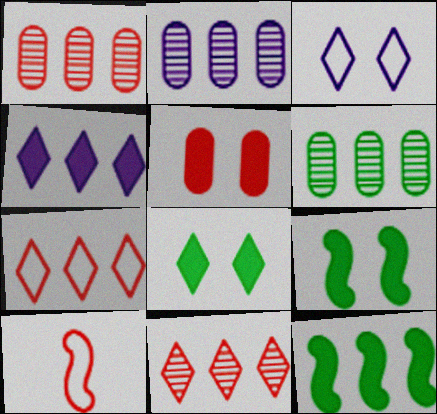[[1, 2, 6], 
[2, 7, 12], 
[2, 8, 10], 
[5, 10, 11]]